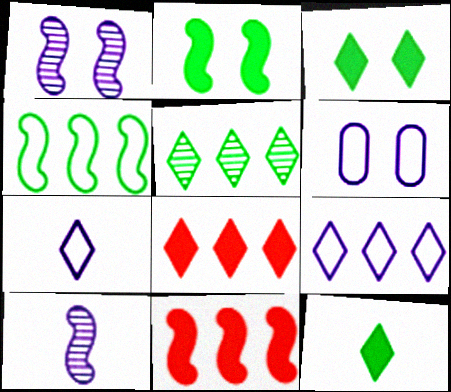[[5, 8, 9]]